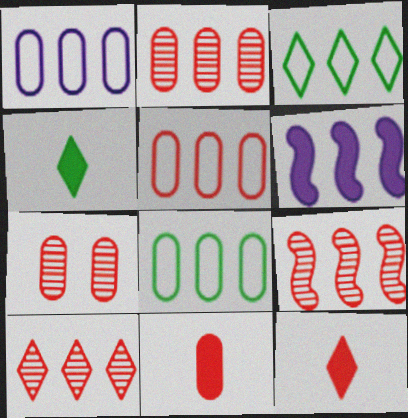[[1, 5, 8], 
[2, 3, 6], 
[2, 9, 10], 
[5, 7, 11], 
[6, 8, 10]]